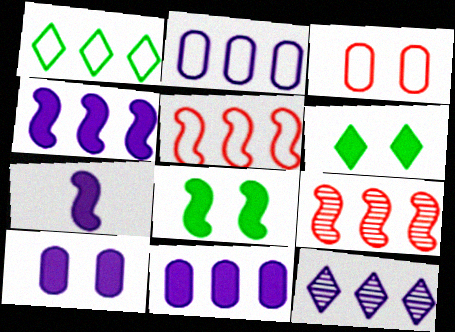[[1, 2, 5], 
[1, 9, 11], 
[2, 4, 12]]